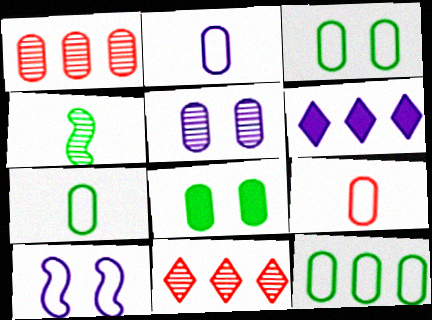[[1, 2, 8], 
[2, 7, 9], 
[3, 7, 12], 
[4, 5, 11]]